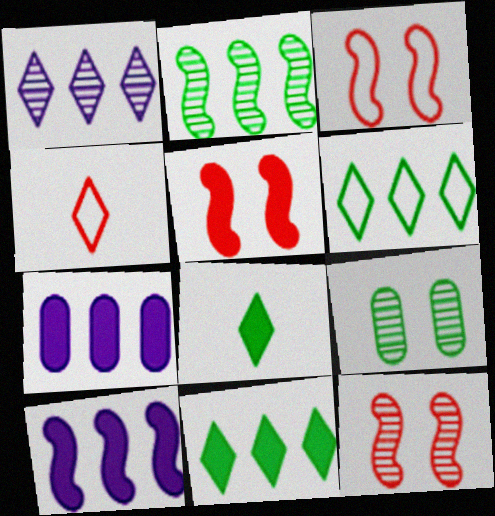[[3, 5, 12], 
[4, 9, 10], 
[5, 7, 8]]